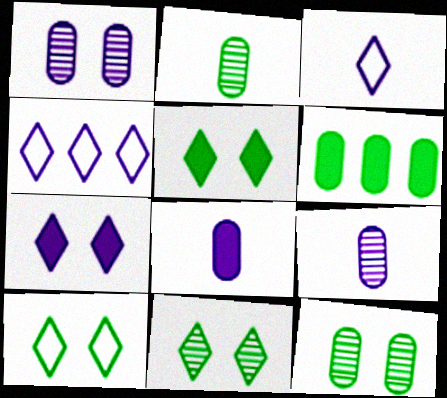[[5, 10, 11]]